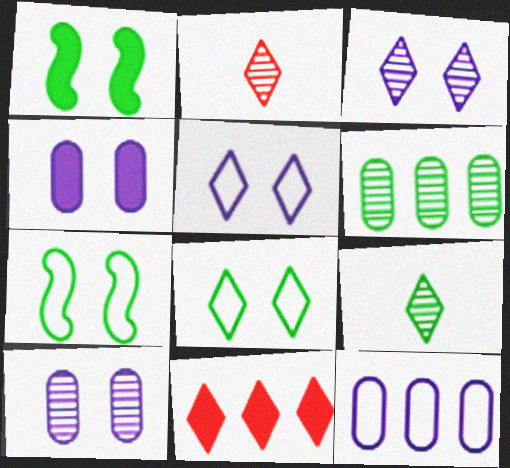[[1, 2, 12], 
[5, 9, 11]]